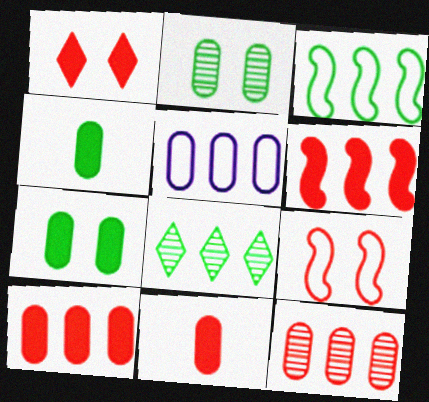[[1, 6, 11], 
[2, 5, 11], 
[5, 6, 8]]